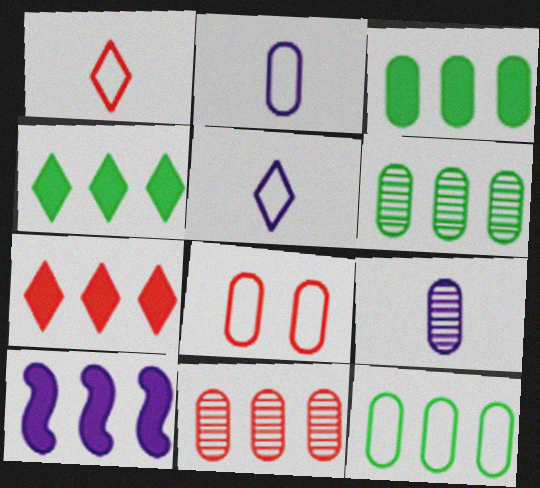[[2, 8, 12], 
[3, 6, 12], 
[3, 7, 10], 
[3, 8, 9]]